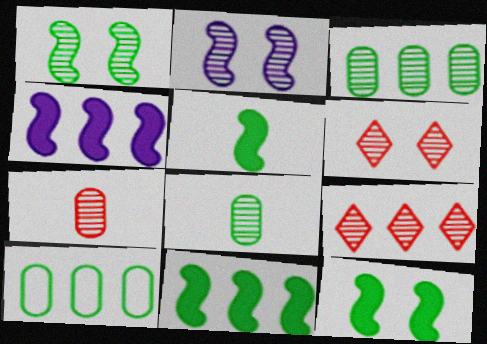[[2, 8, 9], 
[4, 9, 10], 
[5, 11, 12]]